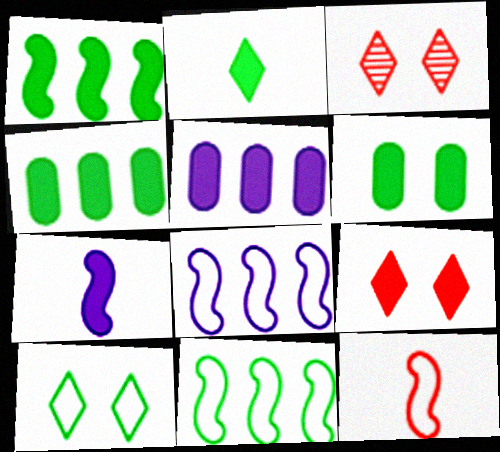[[1, 2, 6], 
[4, 7, 9]]